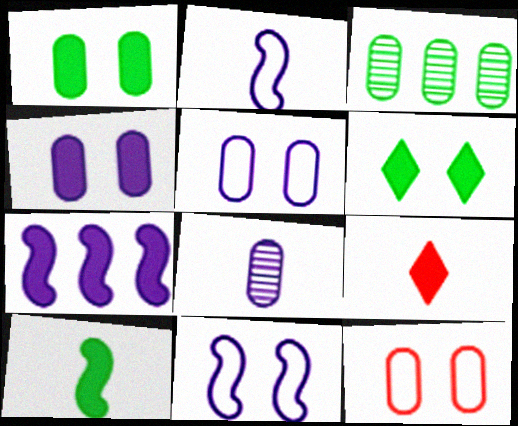[[1, 7, 9], 
[3, 9, 11]]